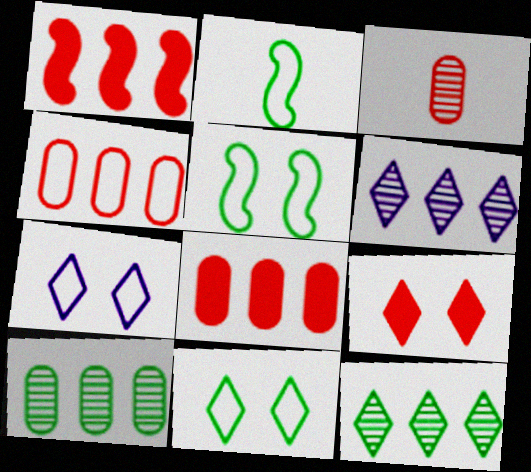[[2, 4, 7]]